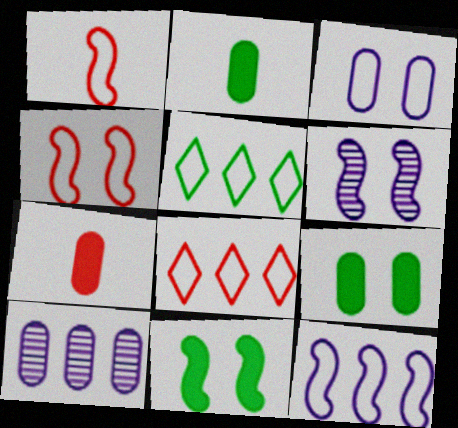[[1, 3, 5], 
[2, 6, 8], 
[4, 6, 11], 
[5, 6, 7]]